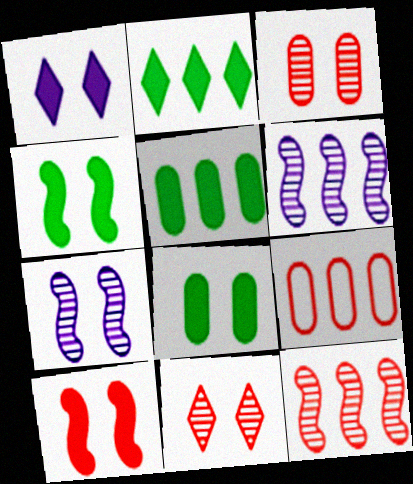[[1, 8, 10], 
[2, 6, 9]]